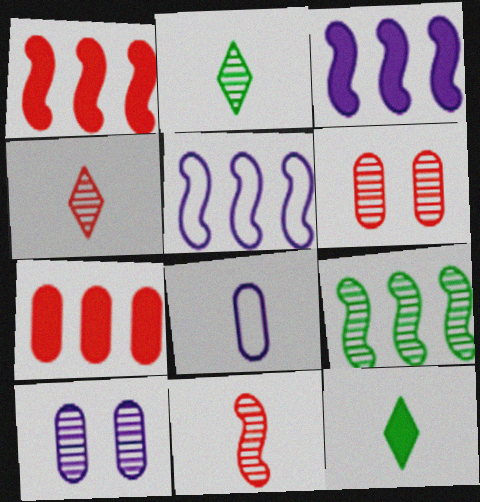[[1, 5, 9], 
[4, 9, 10], 
[5, 6, 12], 
[8, 11, 12]]